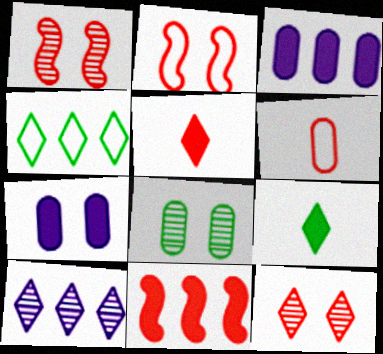[[3, 6, 8], 
[6, 11, 12], 
[7, 9, 11]]